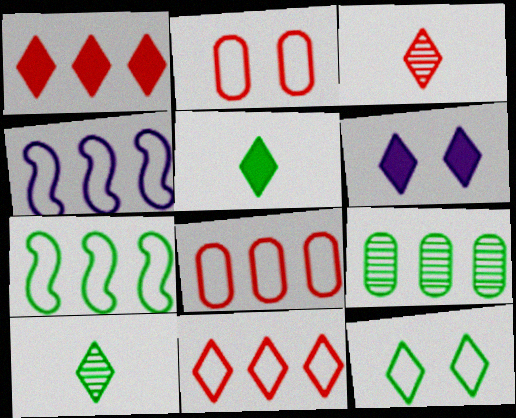[[1, 4, 9], 
[1, 5, 6], 
[6, 10, 11]]